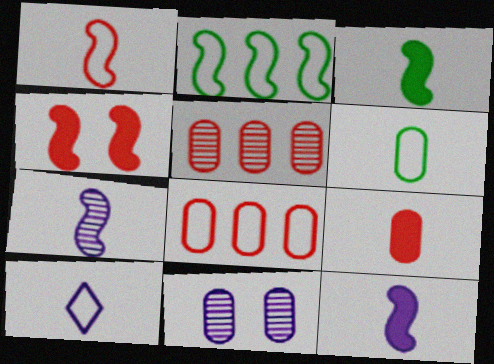[[1, 3, 7], 
[1, 6, 10], 
[2, 4, 7]]